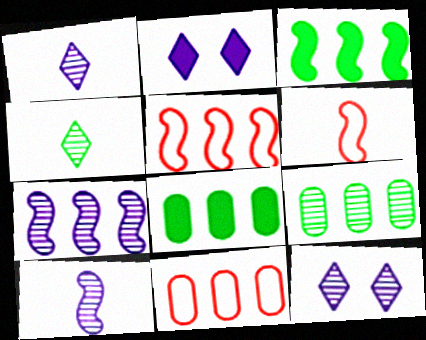[[2, 6, 9], 
[3, 5, 7], 
[6, 8, 12]]